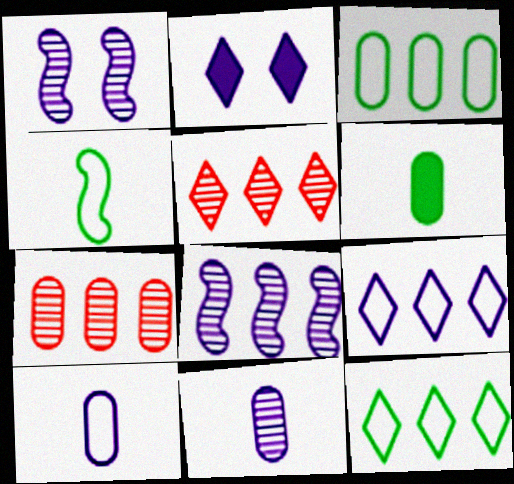[[2, 4, 7], 
[2, 8, 10]]